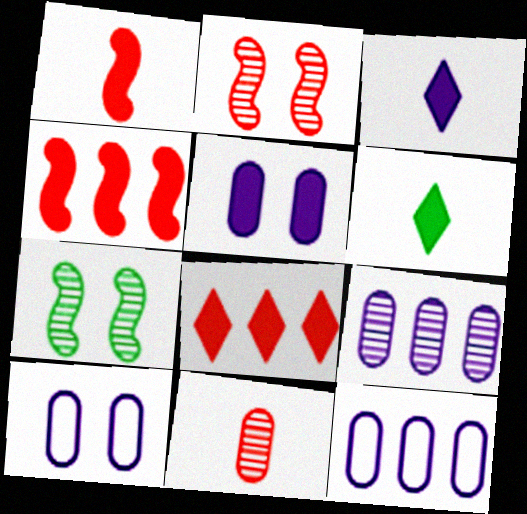[[2, 6, 12], 
[4, 5, 6]]